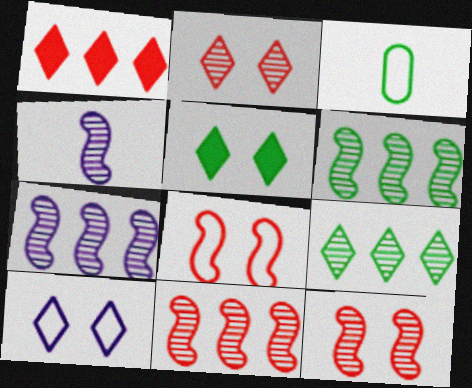[[2, 5, 10], 
[3, 5, 6], 
[4, 6, 12], 
[6, 7, 11]]